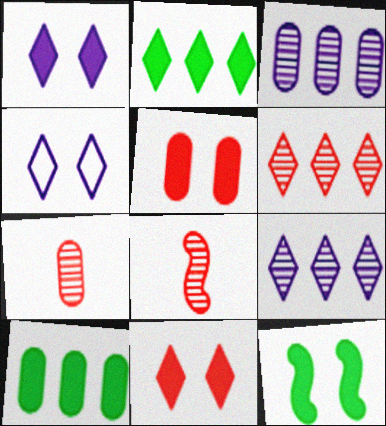[[1, 5, 12], 
[4, 8, 10]]